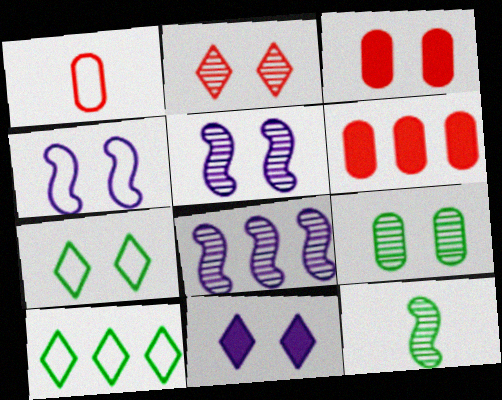[[1, 4, 10], 
[2, 5, 9], 
[2, 7, 11], 
[3, 5, 7], 
[6, 8, 10]]